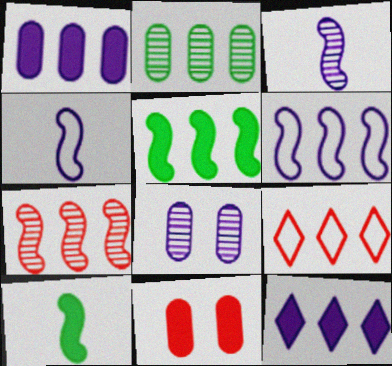[[4, 8, 12], 
[5, 6, 7], 
[8, 9, 10], 
[10, 11, 12]]